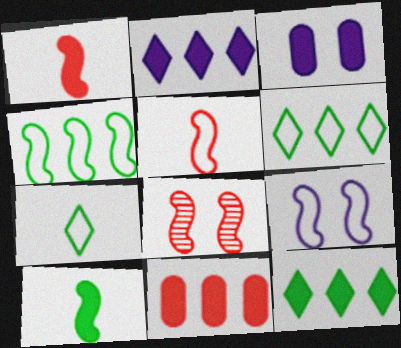[[1, 3, 12], 
[4, 5, 9]]